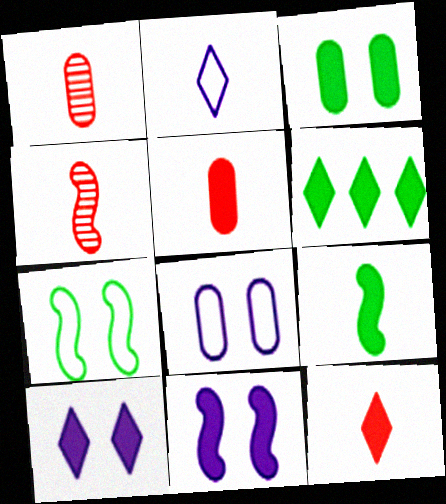[[1, 2, 9], 
[3, 6, 9], 
[4, 6, 8], 
[5, 6, 11], 
[6, 10, 12]]